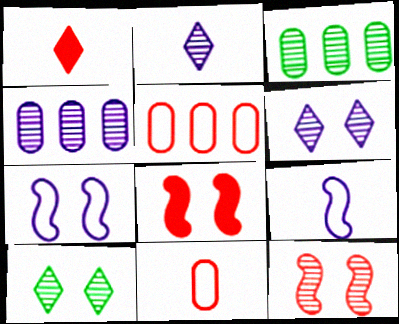[[1, 3, 7], 
[1, 5, 12], 
[2, 3, 12]]